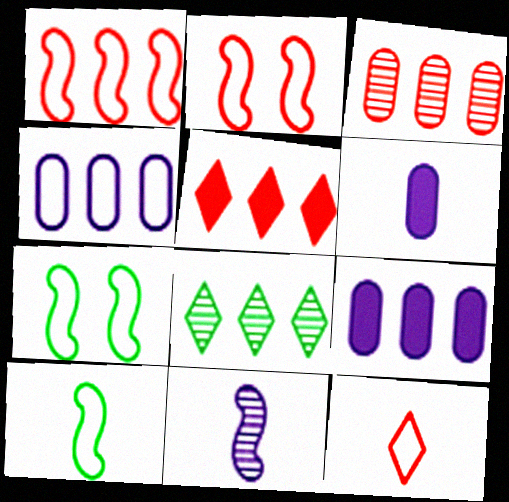[[1, 3, 5], 
[1, 8, 9], 
[2, 6, 8], 
[4, 7, 12]]